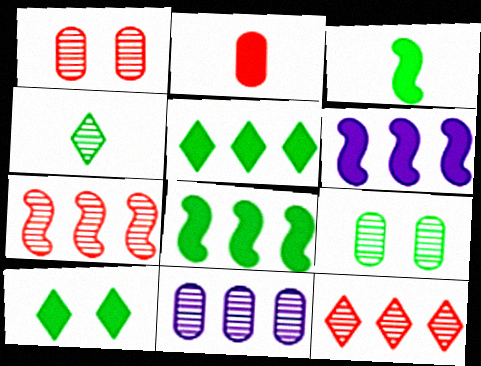[[2, 6, 10]]